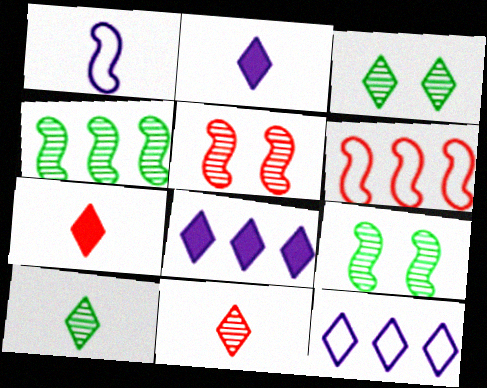[[3, 7, 12]]